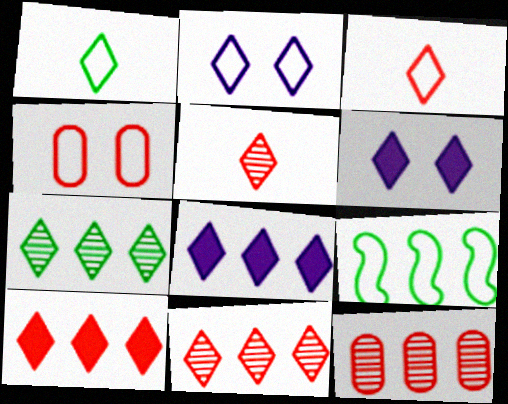[[1, 6, 11], 
[3, 6, 7], 
[8, 9, 12]]